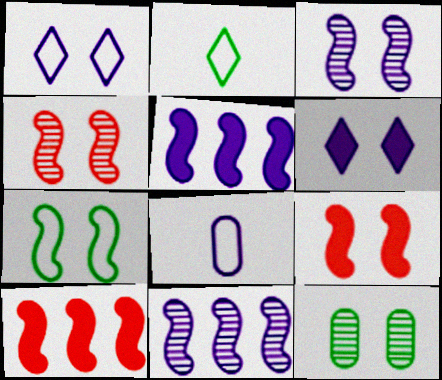[[1, 9, 12], 
[3, 7, 9], 
[6, 8, 11]]